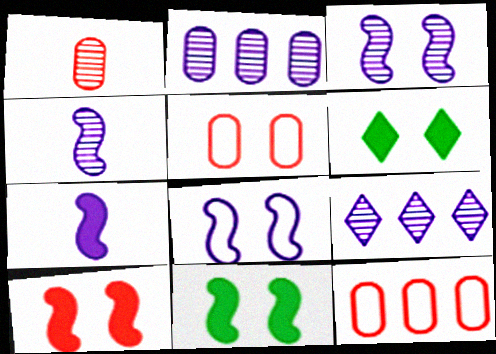[[3, 5, 6], 
[4, 6, 12]]